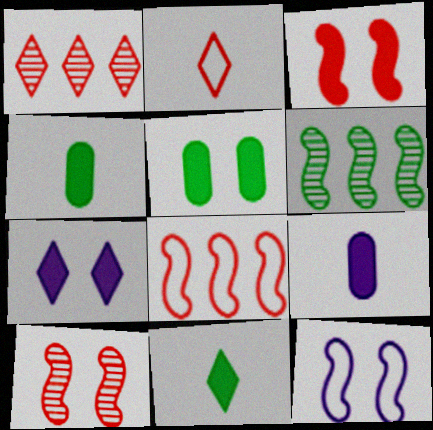[[1, 4, 12], 
[3, 5, 7]]